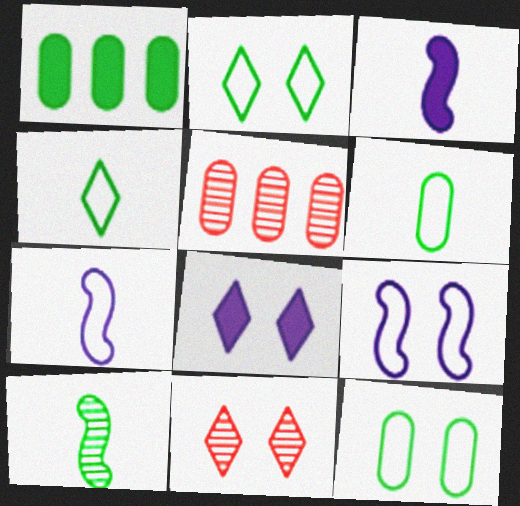[[1, 2, 10], 
[1, 7, 11], 
[2, 3, 5], 
[2, 8, 11]]